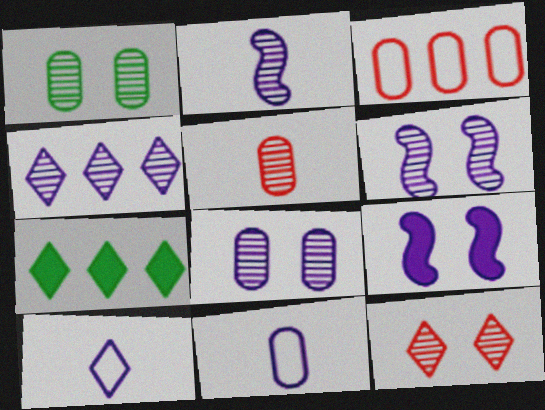[[1, 6, 12], 
[2, 4, 8], 
[4, 9, 11], 
[7, 10, 12]]